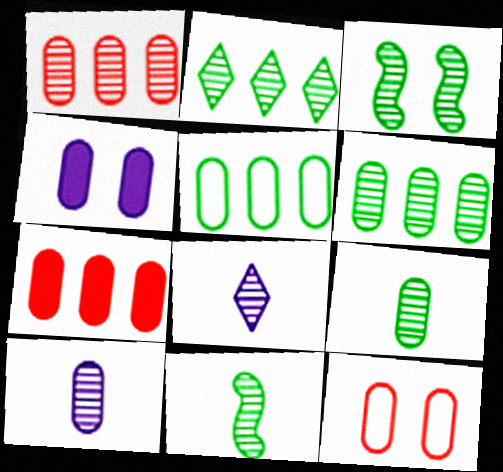[[1, 3, 8], 
[2, 3, 9]]